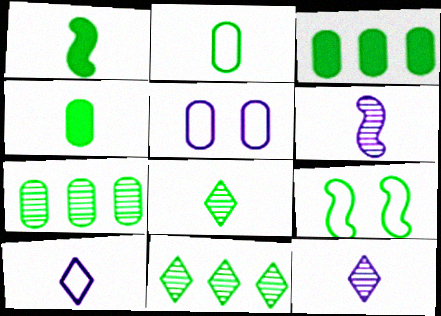[[1, 2, 8], 
[3, 8, 9], 
[4, 9, 11]]